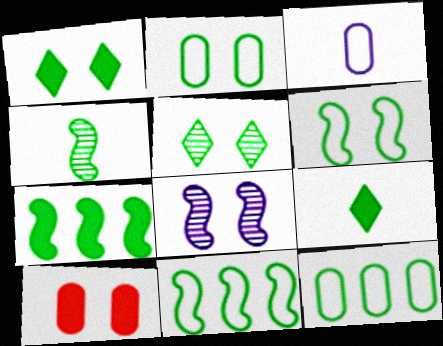[[1, 4, 12], 
[4, 6, 7]]